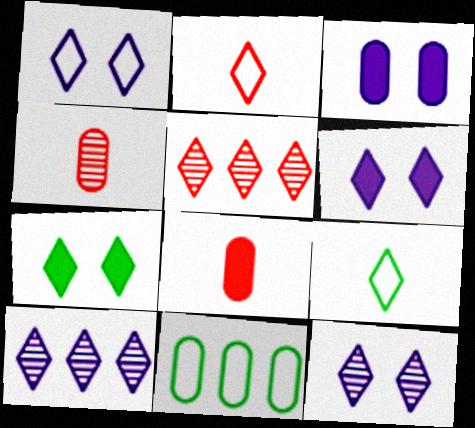[[1, 6, 12], 
[2, 7, 10], 
[3, 4, 11], 
[5, 6, 9]]